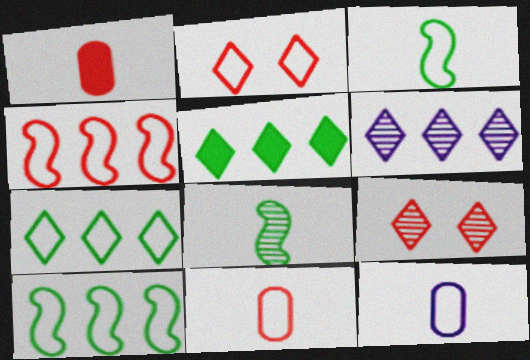[[1, 4, 9], 
[2, 4, 11], 
[2, 10, 12]]